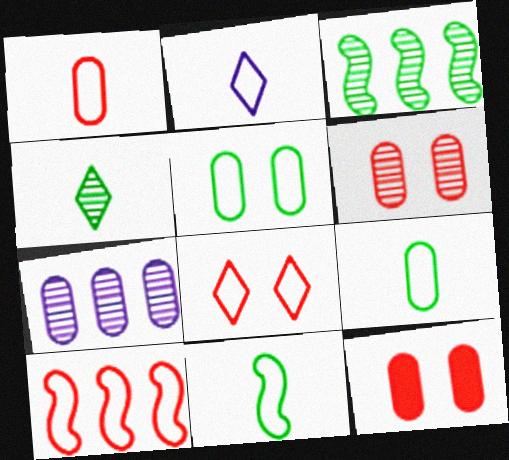[[1, 2, 11], 
[1, 8, 10], 
[2, 3, 12], 
[2, 5, 10], 
[7, 9, 12]]